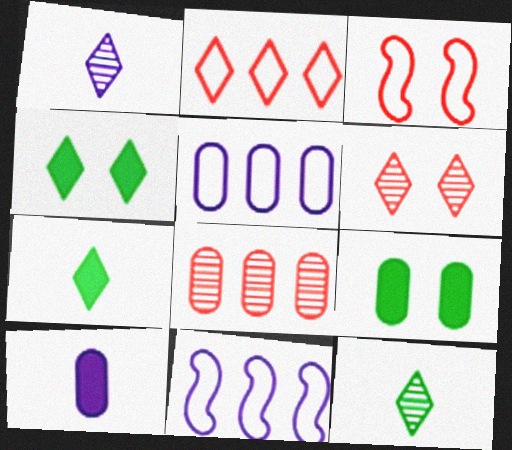[[1, 2, 4]]